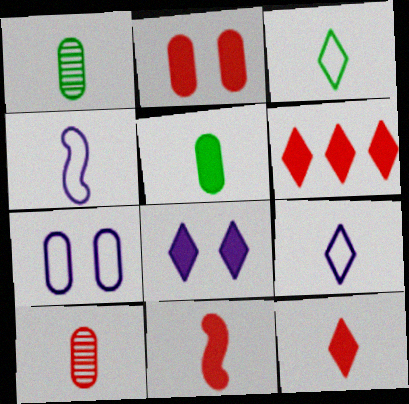[[1, 4, 12], 
[1, 9, 11], 
[2, 6, 11]]